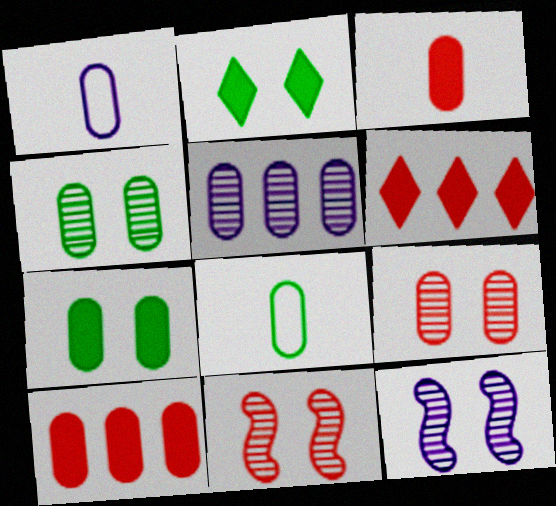[[1, 4, 10], 
[6, 8, 12]]